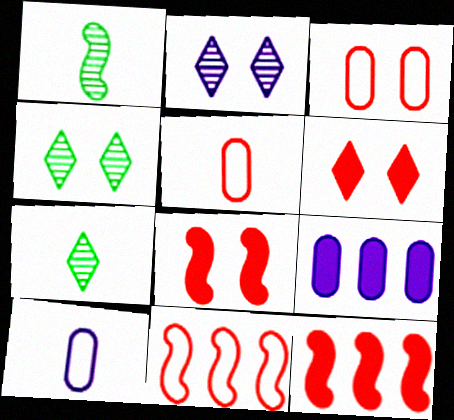[[4, 10, 12]]